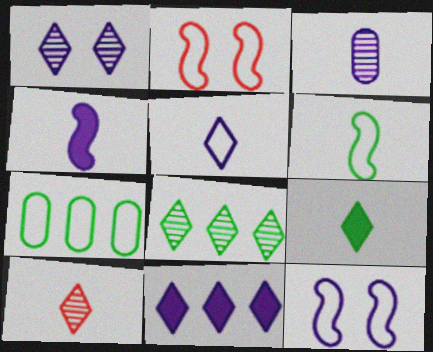[[1, 5, 11], 
[1, 8, 10], 
[2, 5, 7], 
[3, 4, 5], 
[3, 11, 12], 
[5, 9, 10]]